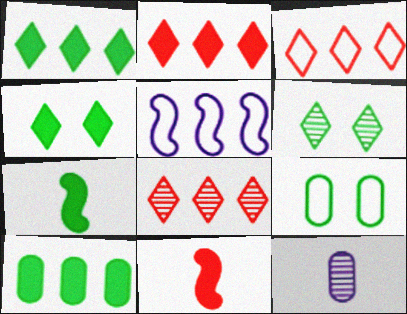[[2, 3, 8], 
[4, 7, 10], 
[5, 8, 10]]